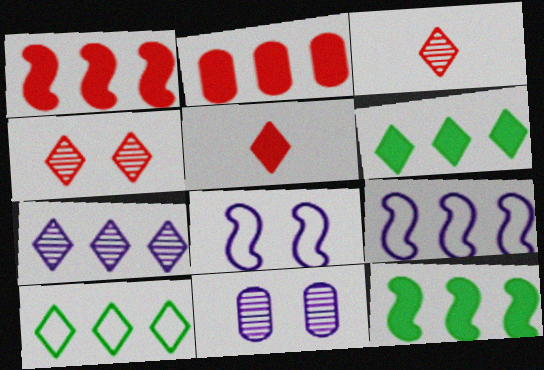[]